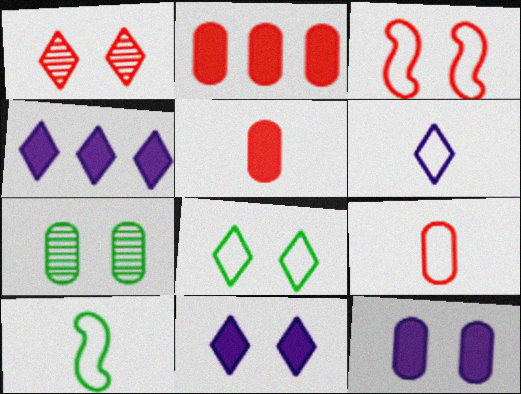[[1, 8, 11], 
[3, 7, 11], 
[6, 9, 10]]